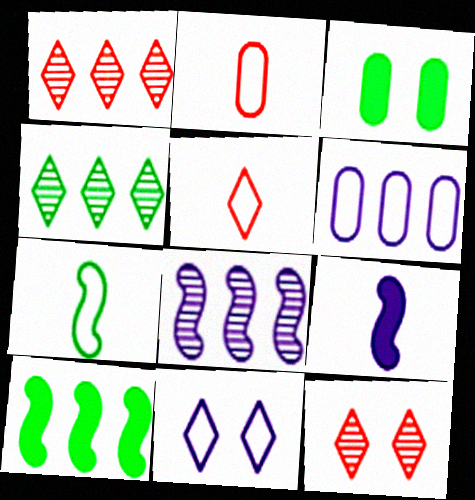[[1, 6, 10], 
[3, 4, 7], 
[3, 5, 8]]